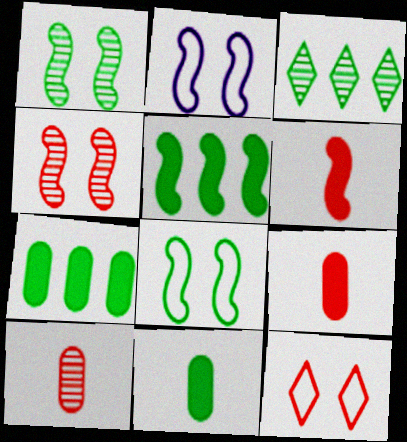[[2, 3, 9], 
[3, 8, 11]]